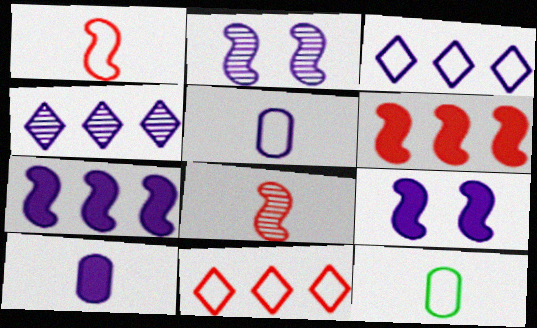[[2, 3, 10], 
[4, 5, 9]]